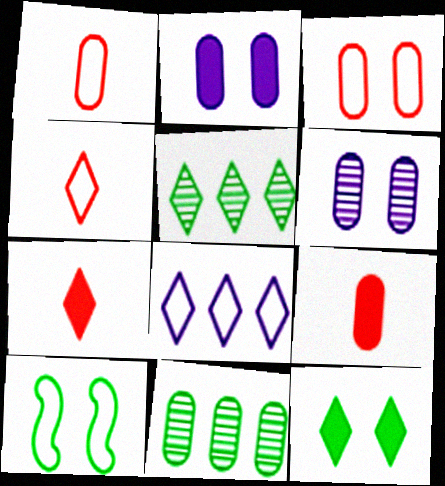[[1, 2, 11], 
[1, 8, 10]]